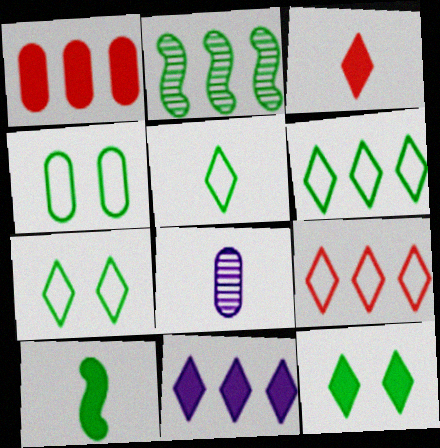[[1, 4, 8], 
[3, 11, 12], 
[5, 6, 7]]